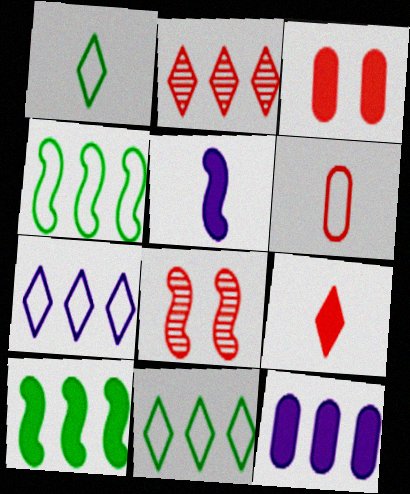[[1, 8, 12], 
[2, 4, 12], 
[4, 5, 8]]